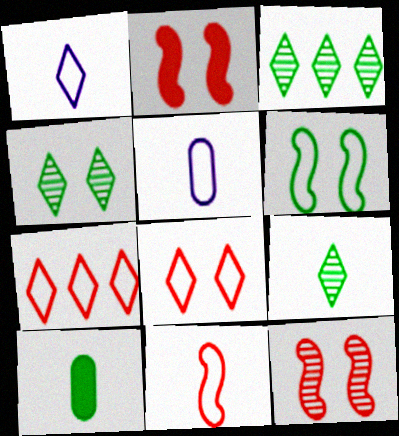[[2, 3, 5], 
[3, 4, 9], 
[3, 6, 10], 
[5, 6, 7]]